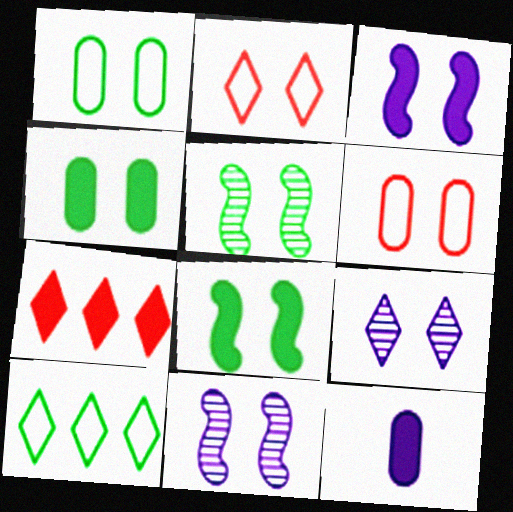[[2, 4, 11], 
[6, 8, 9], 
[7, 8, 12]]